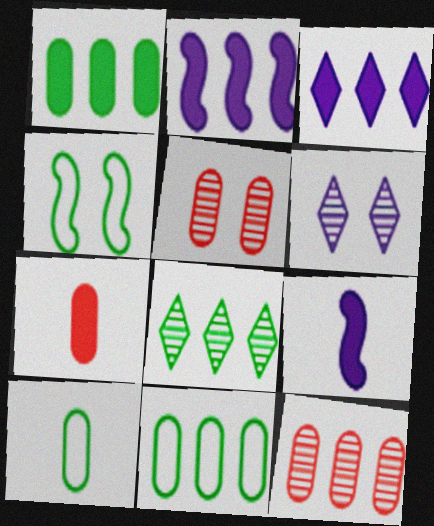[]